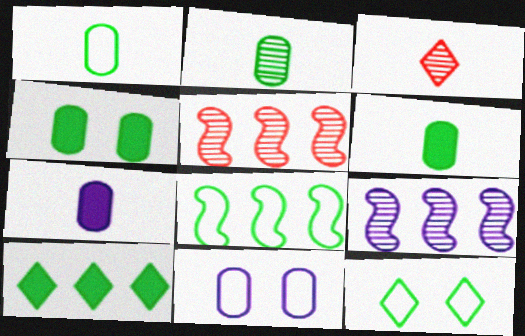[[1, 2, 6], 
[1, 8, 12], 
[5, 7, 12]]